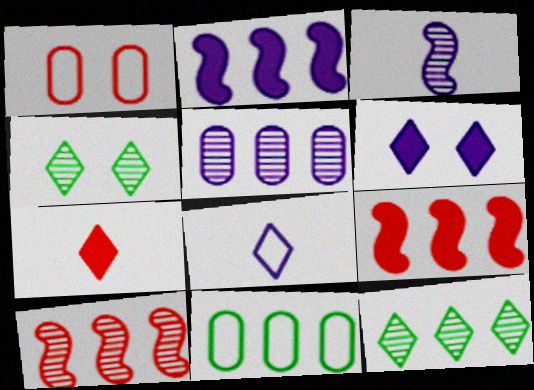[[1, 7, 10], 
[5, 10, 12]]